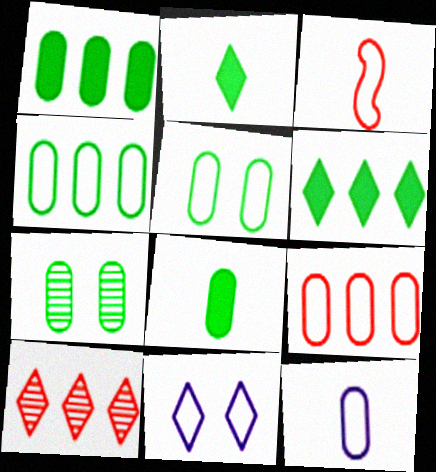[[2, 10, 11], 
[3, 4, 11], 
[4, 7, 8], 
[5, 9, 12]]